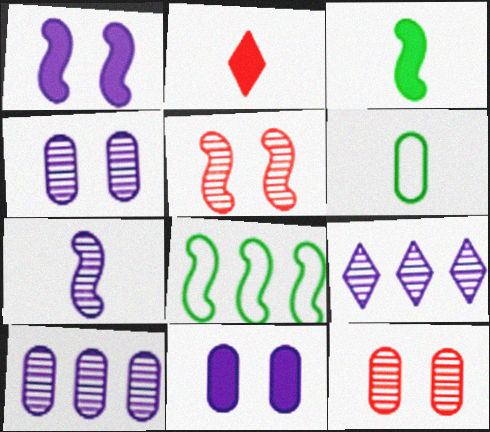[[2, 4, 8], 
[2, 6, 7], 
[4, 7, 9]]